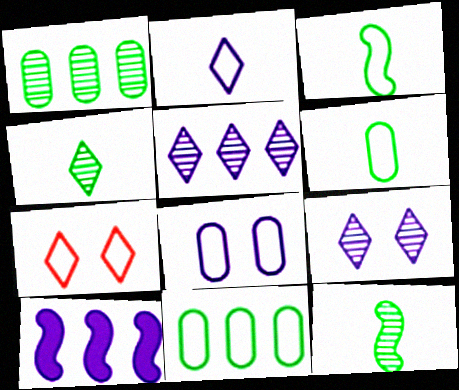[]